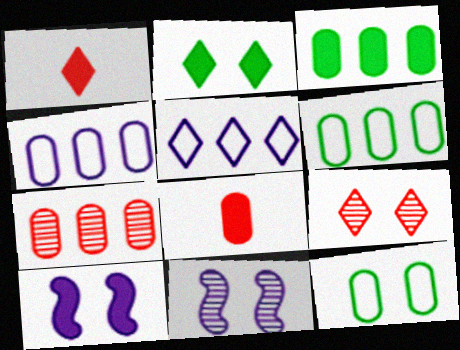[[1, 3, 10], 
[1, 6, 11], 
[3, 4, 7], 
[9, 10, 12]]